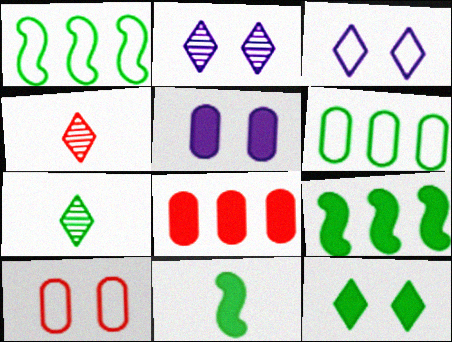[[1, 4, 5]]